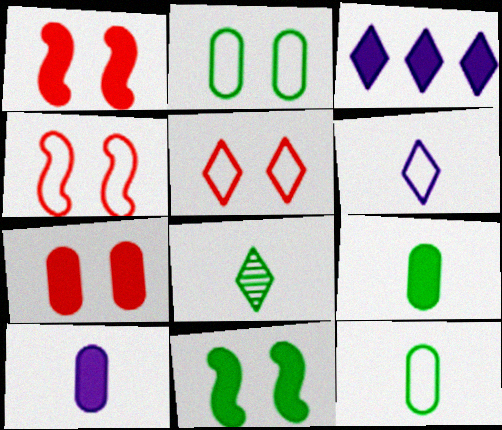[[1, 3, 9], 
[3, 5, 8]]